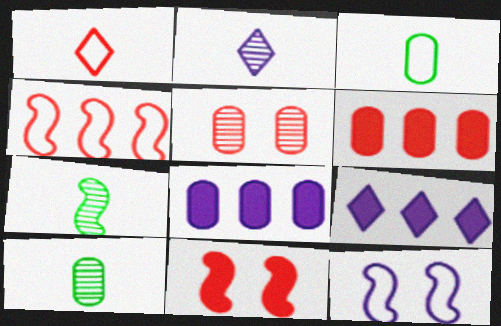[[2, 8, 12], 
[3, 5, 8]]